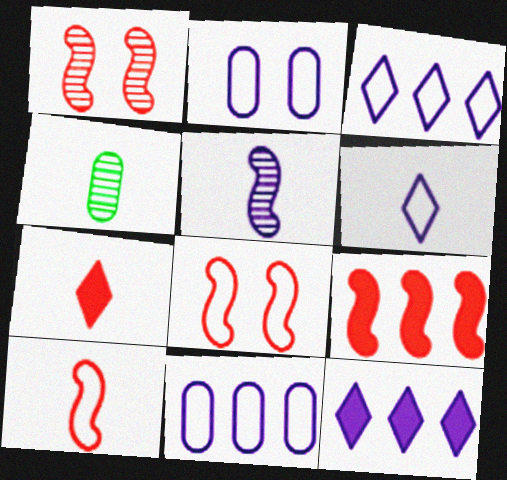[[1, 9, 10], 
[2, 5, 12], 
[4, 8, 12]]